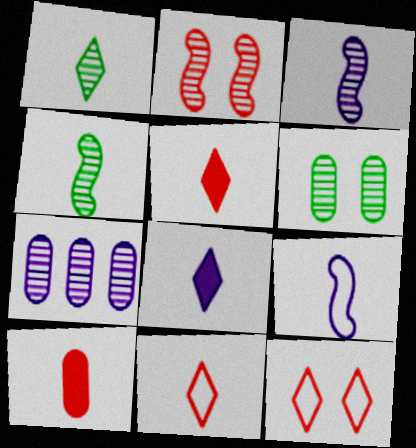[[1, 2, 7], 
[1, 8, 11], 
[1, 9, 10]]